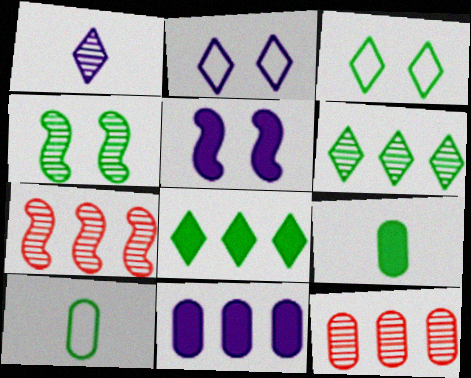[[1, 4, 12], 
[2, 7, 9], 
[4, 8, 10]]